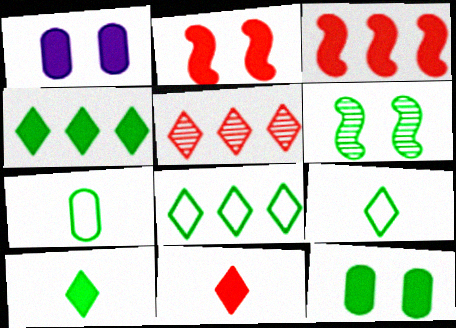[[1, 3, 10], 
[4, 6, 7]]